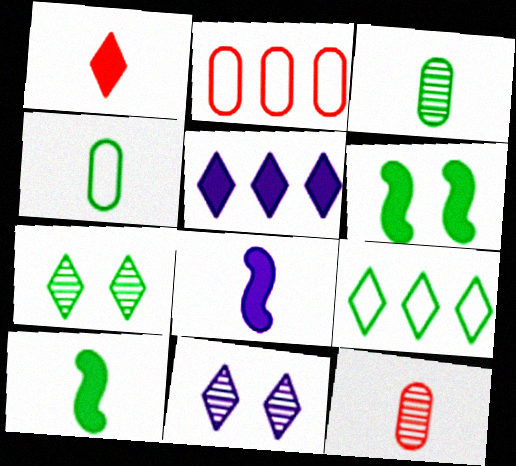[[1, 9, 11], 
[2, 7, 8], 
[2, 10, 11], 
[3, 6, 9]]